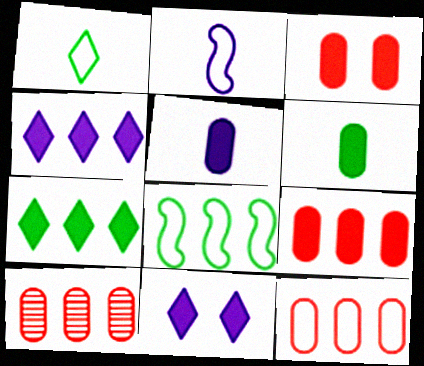[[4, 8, 10], 
[9, 10, 12]]